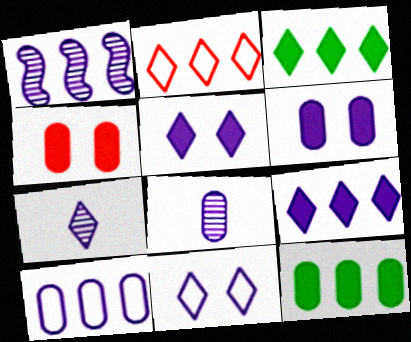[[1, 2, 12], 
[1, 9, 10], 
[6, 8, 10], 
[7, 9, 11]]